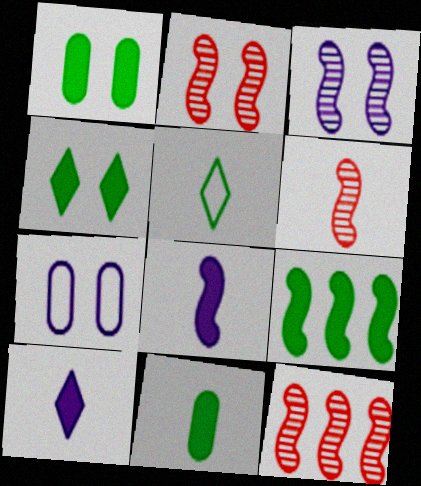[[2, 4, 7], 
[2, 6, 12], 
[4, 9, 11]]